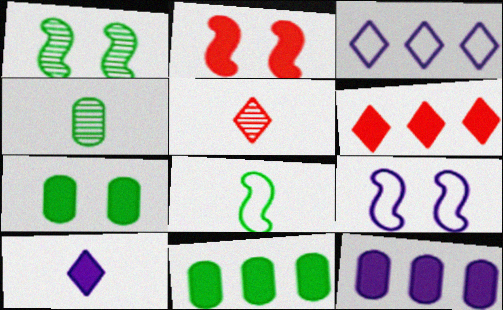[[1, 2, 9], 
[2, 3, 4], 
[2, 10, 11], 
[4, 6, 9], 
[5, 9, 11]]